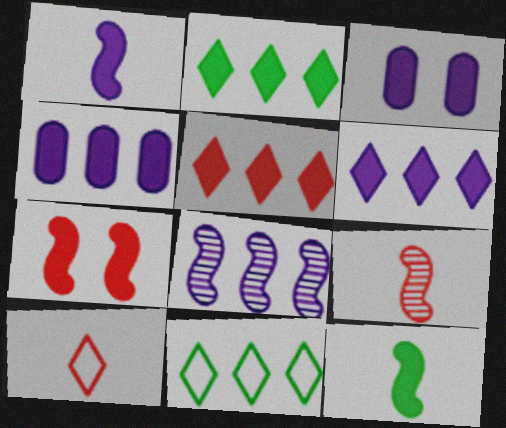[[1, 3, 6], 
[2, 5, 6], 
[3, 5, 12], 
[3, 9, 11]]